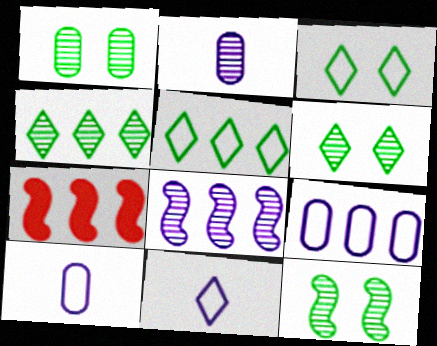[[1, 6, 12], 
[1, 7, 11], 
[2, 3, 7], 
[4, 7, 9], 
[6, 7, 10]]